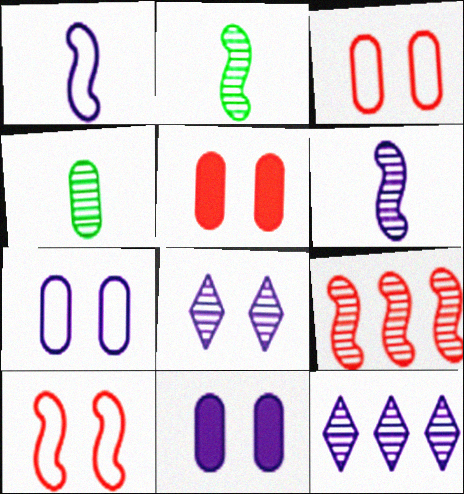[[1, 11, 12], 
[4, 8, 9]]